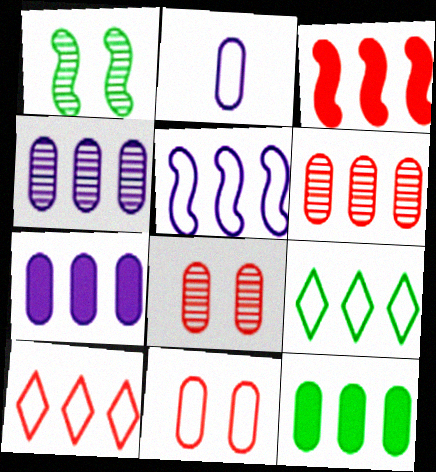[[2, 8, 12], 
[3, 4, 9], 
[3, 6, 10]]